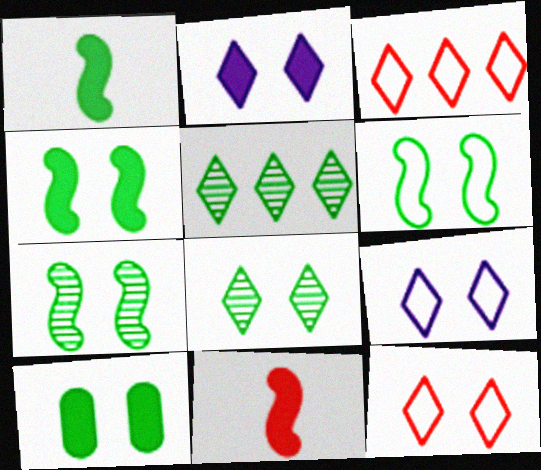[[2, 8, 12], 
[4, 6, 7], 
[6, 8, 10]]